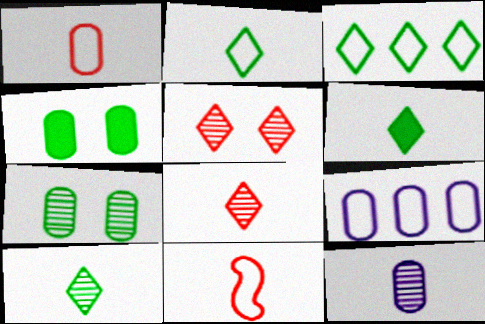[[2, 6, 10], 
[6, 11, 12]]